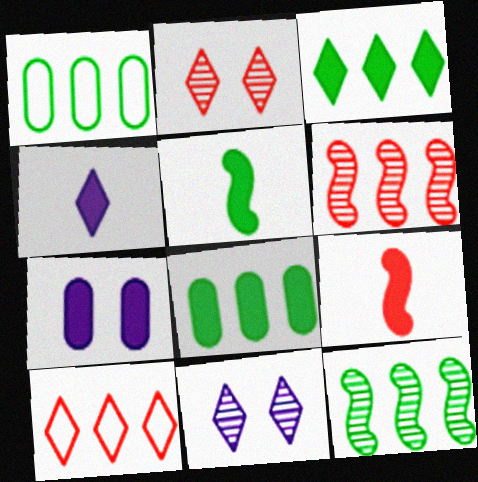[[1, 3, 12], 
[1, 9, 11], 
[3, 7, 9]]